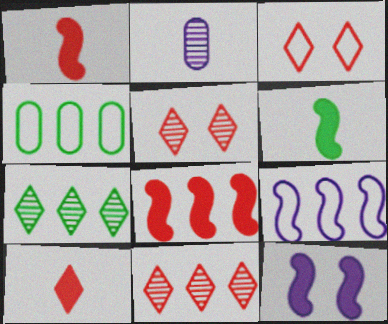[[3, 10, 11], 
[6, 8, 12]]